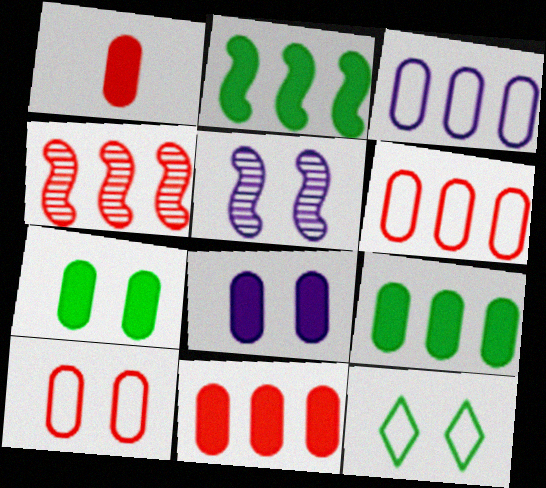[[1, 8, 9]]